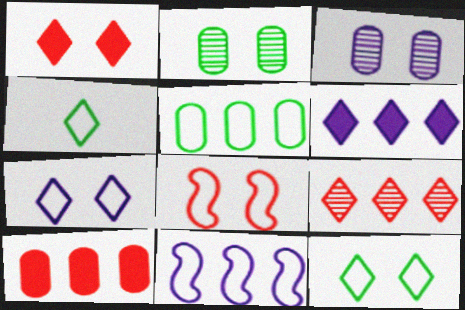[]